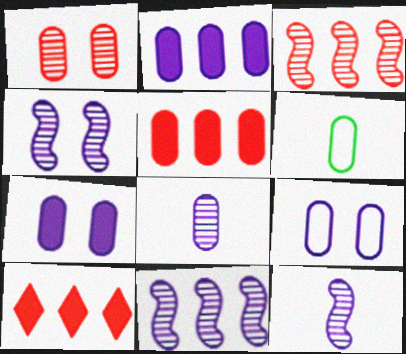[[1, 2, 6], 
[2, 8, 9], 
[4, 6, 10], 
[4, 11, 12]]